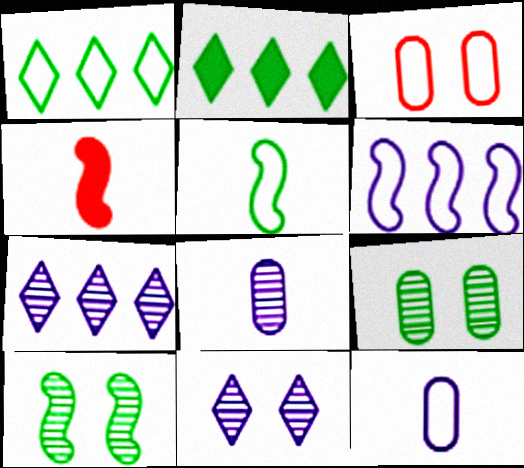[[2, 5, 9], 
[4, 6, 10]]